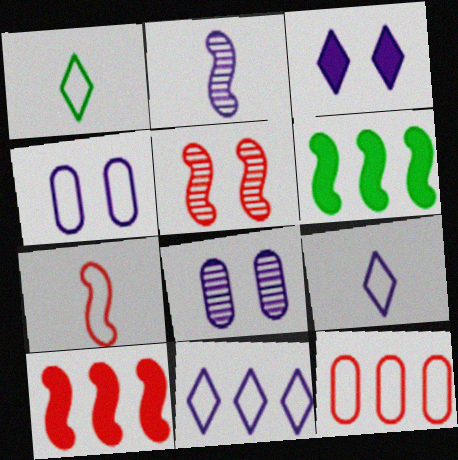[[1, 8, 10], 
[5, 7, 10]]